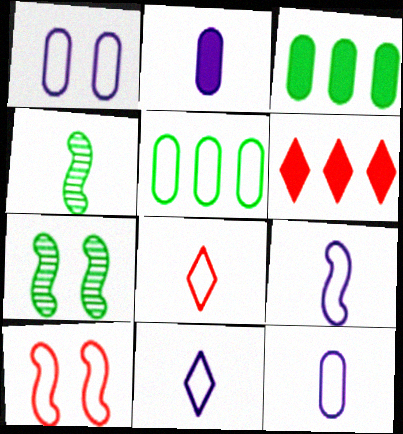[[1, 4, 6], 
[2, 4, 8], 
[5, 10, 11], 
[6, 7, 12], 
[9, 11, 12]]